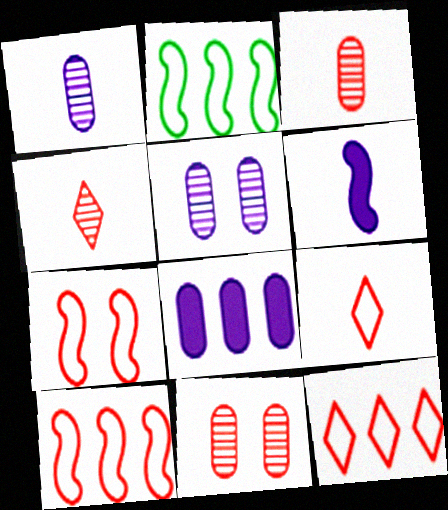[]